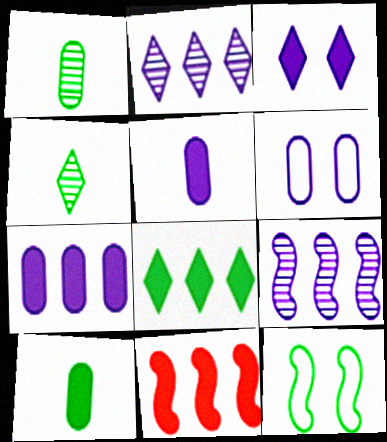[[1, 8, 12], 
[3, 10, 11], 
[4, 6, 11], 
[7, 8, 11]]